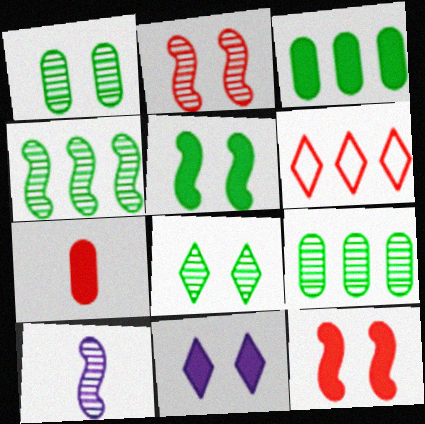[[2, 4, 10], 
[2, 6, 7]]